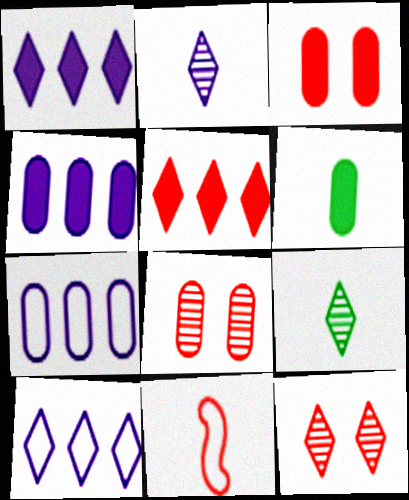[[2, 6, 11], 
[3, 4, 6], 
[5, 8, 11], 
[6, 7, 8]]